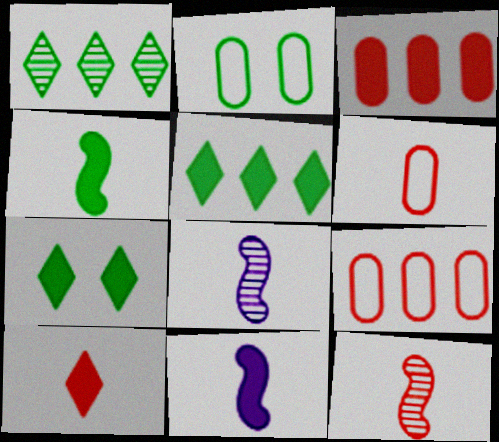[[1, 2, 4], 
[3, 7, 11], 
[6, 10, 12], 
[7, 8, 9]]